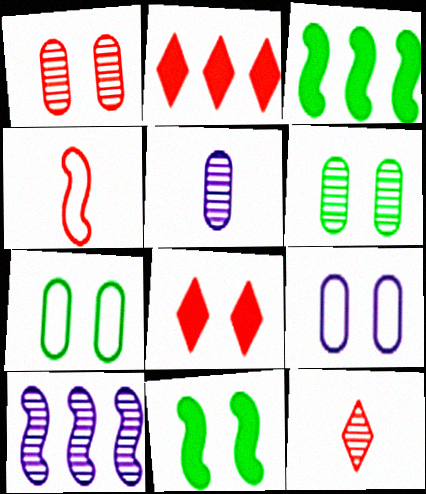[[1, 2, 4], 
[3, 9, 12], 
[4, 10, 11], 
[6, 10, 12]]